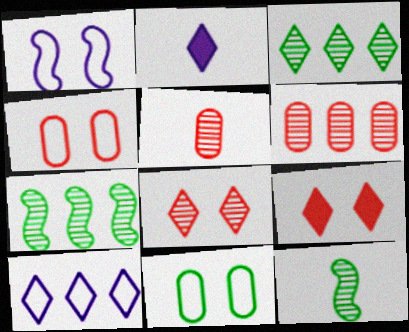[[2, 4, 7]]